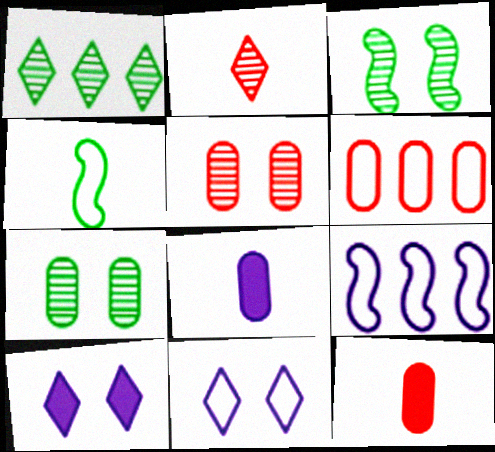[[2, 4, 8], 
[4, 6, 11], 
[5, 6, 12], 
[6, 7, 8]]